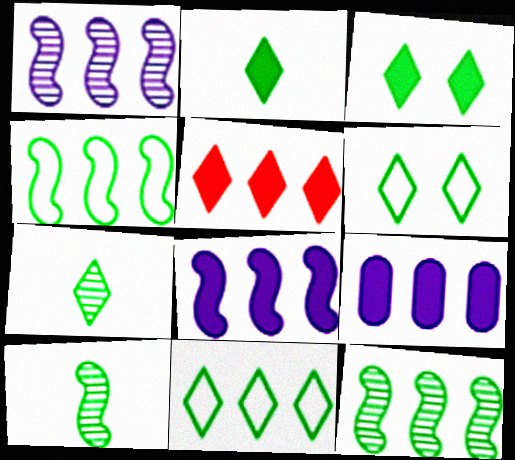[[3, 7, 11]]